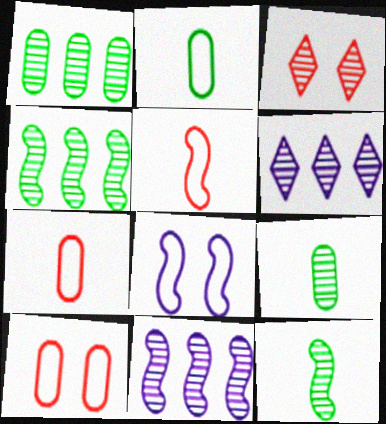[[3, 9, 11]]